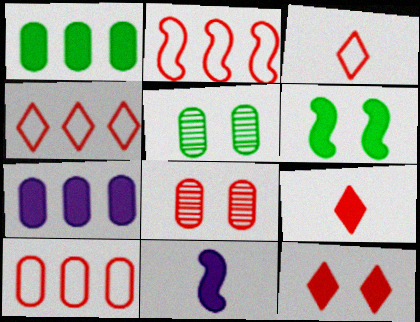[[1, 11, 12], 
[2, 4, 10], 
[2, 8, 9], 
[4, 5, 11], 
[6, 7, 9]]